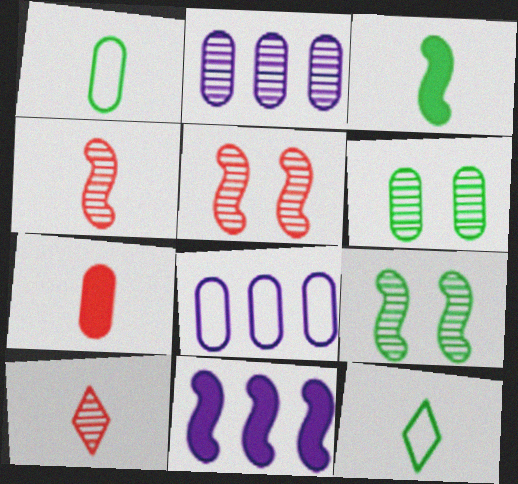[[2, 9, 10], 
[6, 7, 8]]